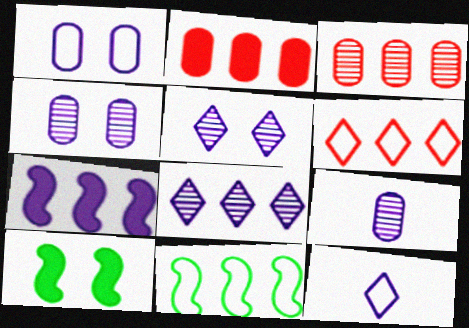[[2, 8, 11], 
[3, 10, 12], 
[4, 7, 12], 
[6, 9, 10]]